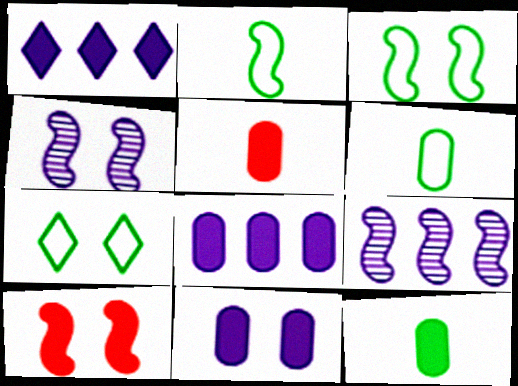[[1, 10, 12], 
[2, 9, 10], 
[3, 4, 10], 
[5, 7, 9]]